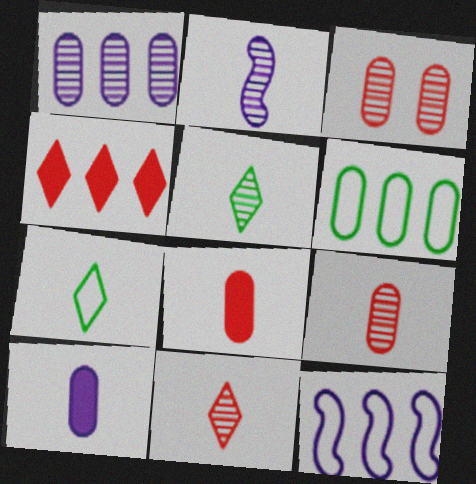[[2, 5, 9], 
[2, 7, 8], 
[3, 6, 10]]